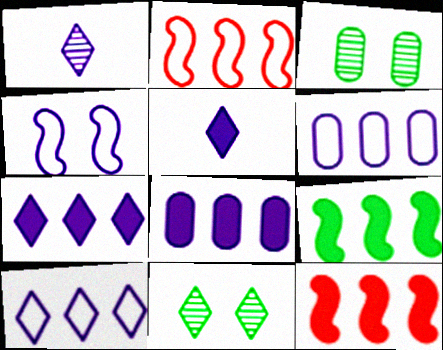[[1, 4, 8], 
[2, 3, 5]]